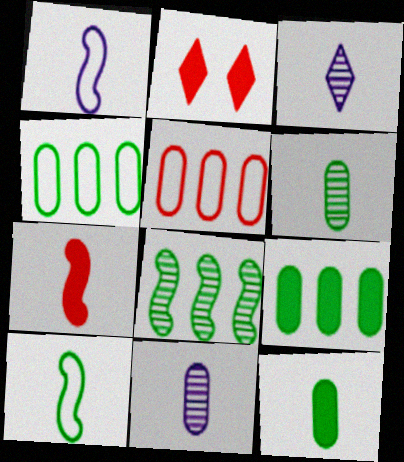[]